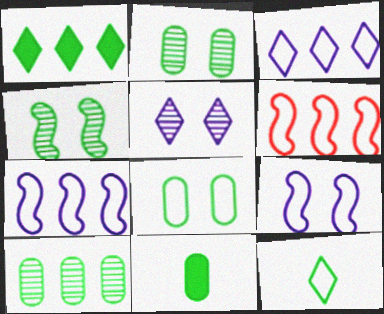[[5, 6, 11], 
[8, 10, 11]]